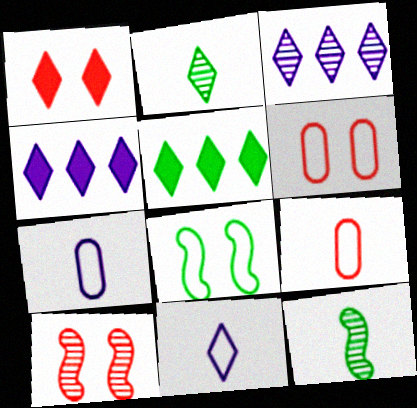[[1, 6, 10], 
[4, 6, 12], 
[5, 7, 10]]